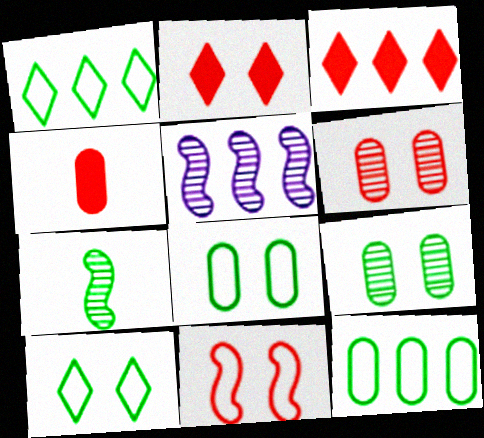[[2, 6, 11], 
[3, 5, 12], 
[4, 5, 10]]